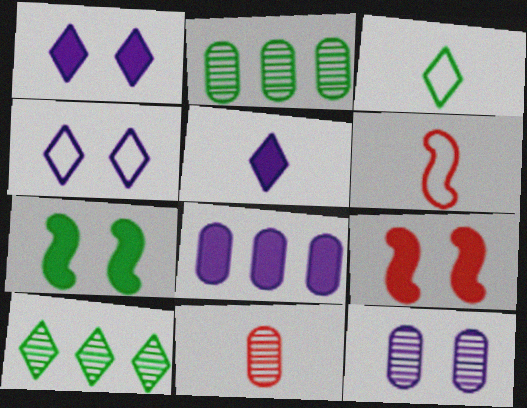[[1, 2, 6], 
[2, 3, 7], 
[2, 11, 12]]